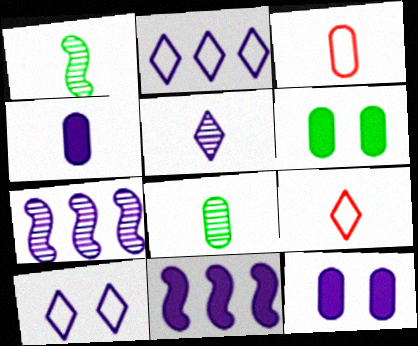[[1, 4, 9], 
[3, 4, 8], 
[4, 7, 10], 
[6, 7, 9]]